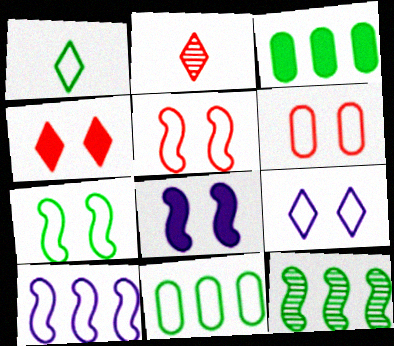[[1, 6, 10], 
[1, 7, 11], 
[2, 8, 11], 
[6, 7, 9]]